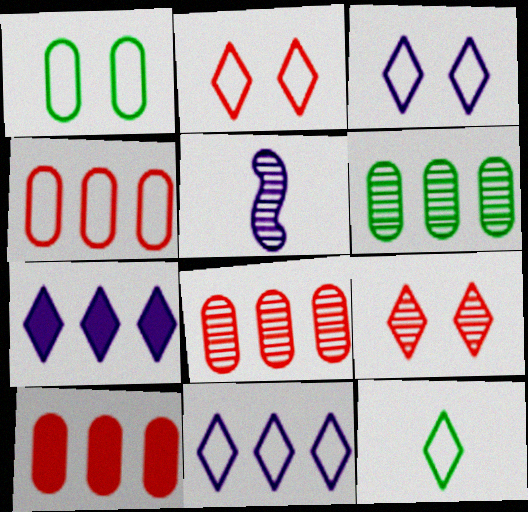[[2, 11, 12], 
[4, 8, 10], 
[5, 6, 9], 
[7, 9, 12]]